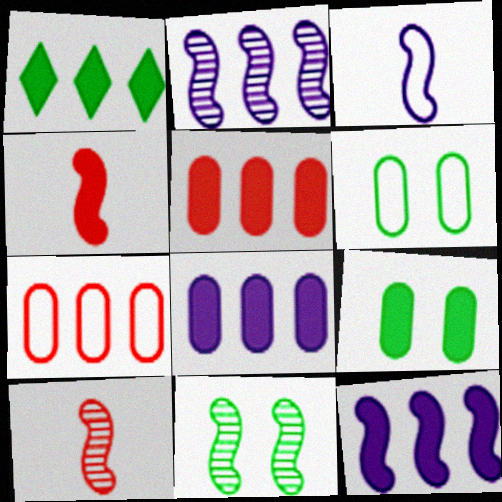[[1, 2, 7], 
[1, 5, 12], 
[2, 10, 11]]